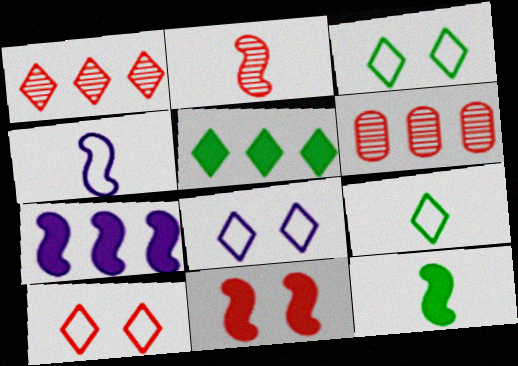[[2, 4, 12], 
[3, 8, 10], 
[6, 8, 12], 
[7, 11, 12]]